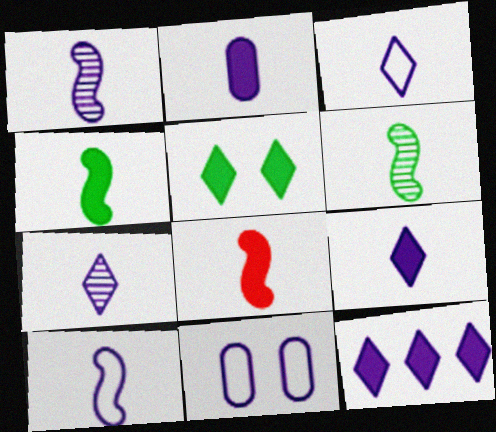[[1, 2, 3], 
[1, 11, 12], 
[2, 7, 10], 
[3, 7, 9], 
[6, 8, 10]]